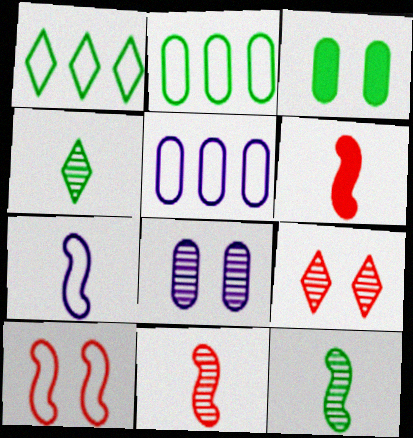[[1, 3, 12], 
[1, 6, 8], 
[6, 7, 12]]